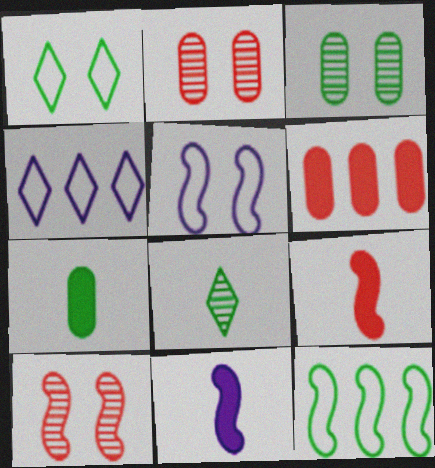[[3, 4, 9], 
[4, 7, 10], 
[5, 6, 8], 
[10, 11, 12]]